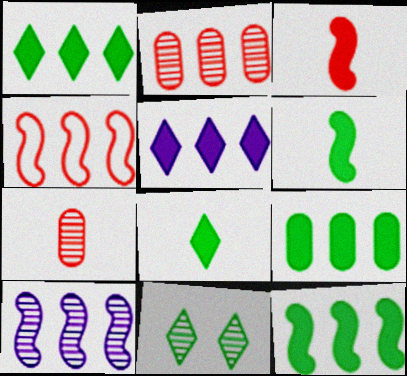[[1, 9, 12], 
[4, 10, 12], 
[7, 10, 11]]